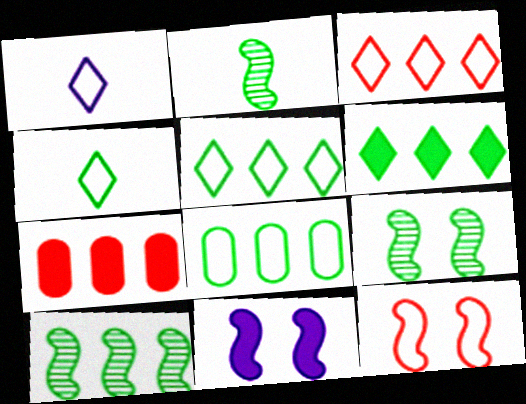[[1, 7, 9], 
[1, 8, 12], 
[2, 9, 10], 
[6, 8, 10], 
[9, 11, 12]]